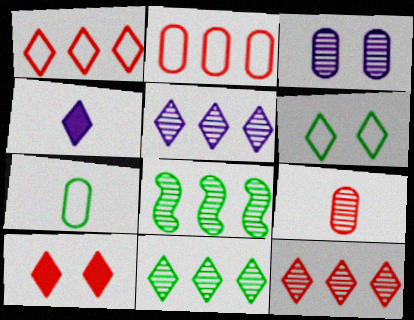[[4, 6, 12], 
[5, 11, 12]]